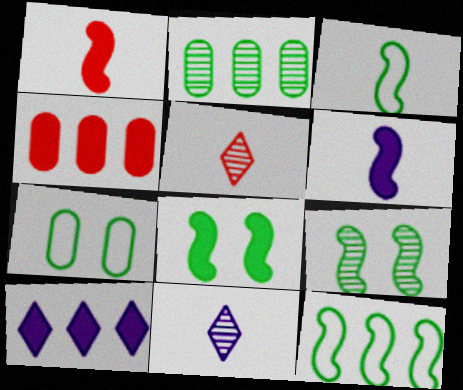[]